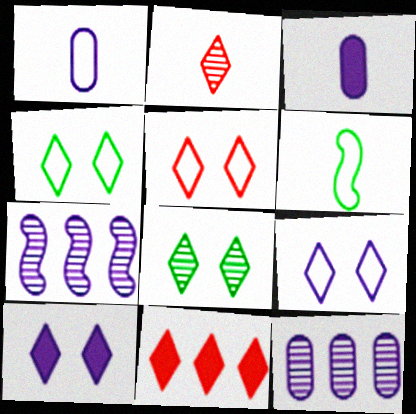[[1, 7, 10], 
[2, 3, 6], 
[2, 5, 11], 
[3, 7, 9], 
[4, 5, 9], 
[5, 8, 10]]